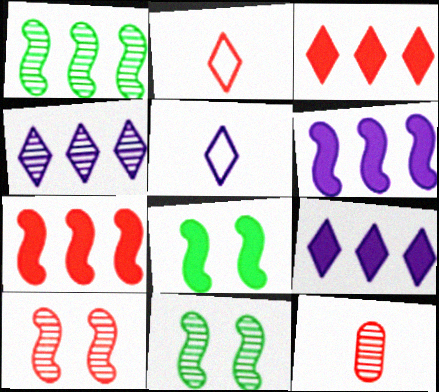[[4, 11, 12]]